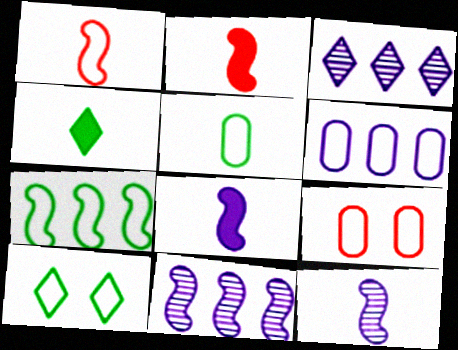[[1, 6, 10], 
[4, 9, 11], 
[5, 6, 9], 
[5, 7, 10]]